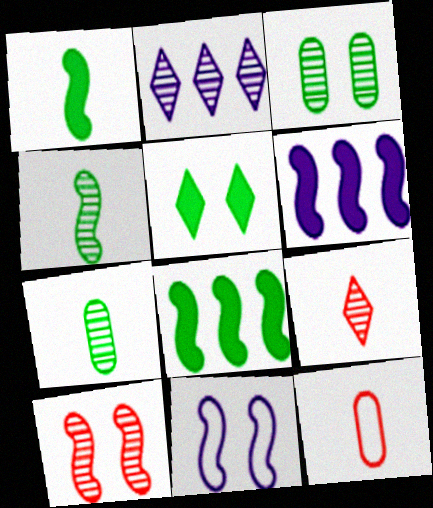[[2, 7, 10]]